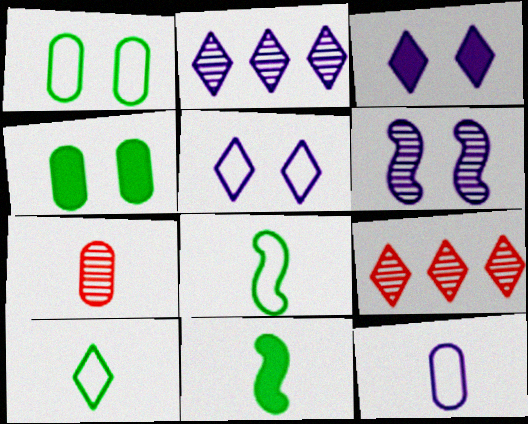[[3, 9, 10]]